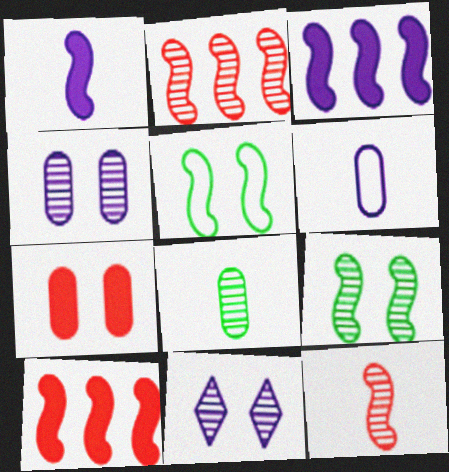[[1, 2, 5], 
[2, 8, 11], 
[3, 5, 12], 
[3, 6, 11], 
[5, 7, 11]]